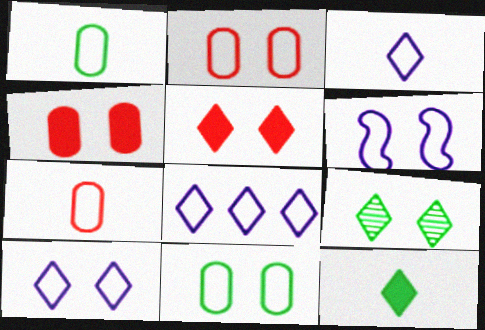[[3, 8, 10], 
[4, 6, 9], 
[5, 9, 10]]